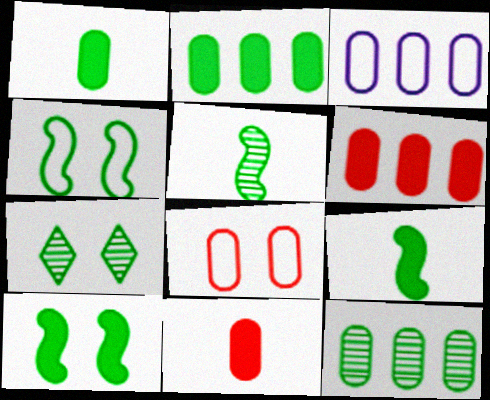[[3, 6, 12], 
[5, 7, 12]]